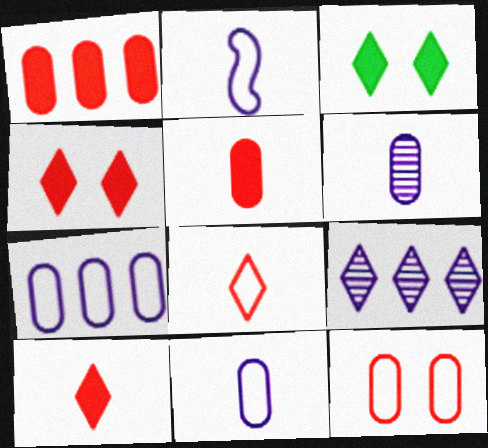[[3, 8, 9]]